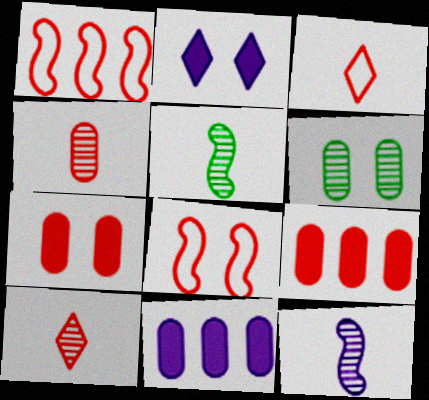[[1, 7, 10], 
[2, 6, 8], 
[8, 9, 10]]